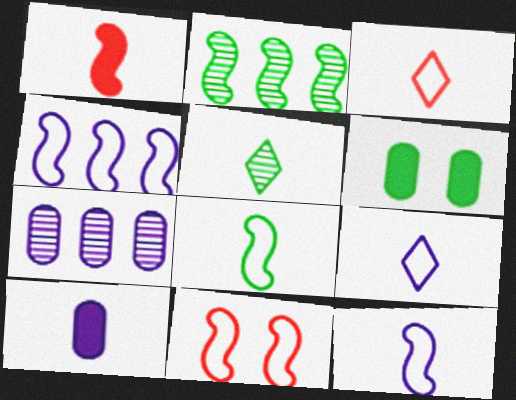[[4, 8, 11]]